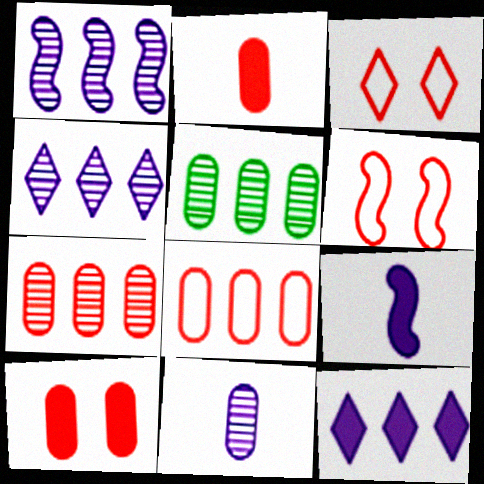[[3, 5, 9]]